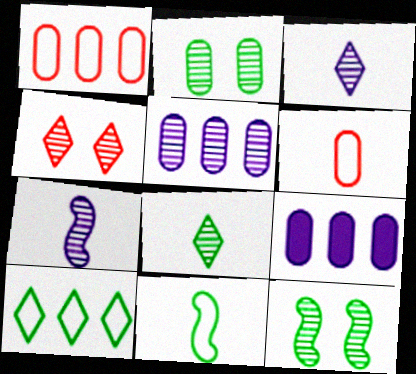[[2, 6, 9], 
[4, 9, 11]]